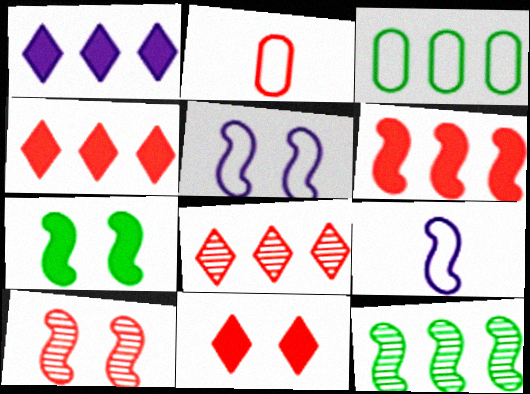[[2, 4, 10], 
[5, 7, 10]]